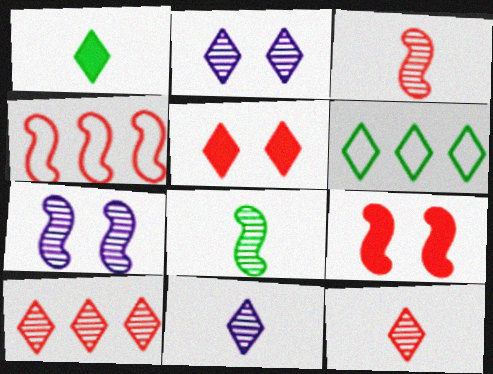[[3, 4, 9], 
[5, 6, 11]]